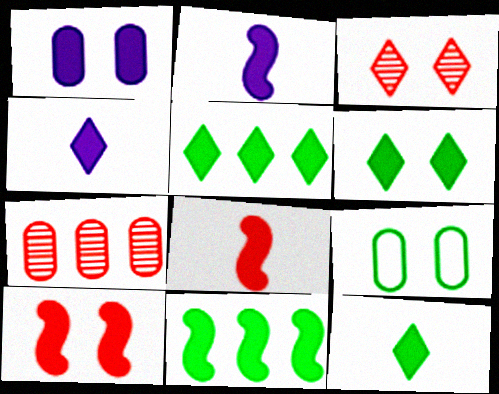[[1, 5, 8], 
[1, 6, 10], 
[2, 10, 11], 
[5, 6, 12]]